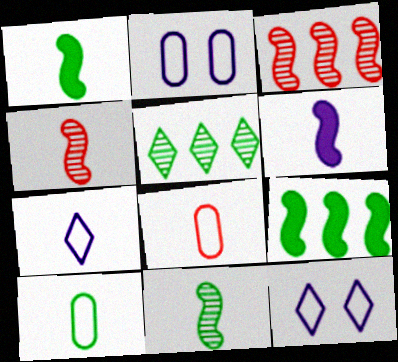[]